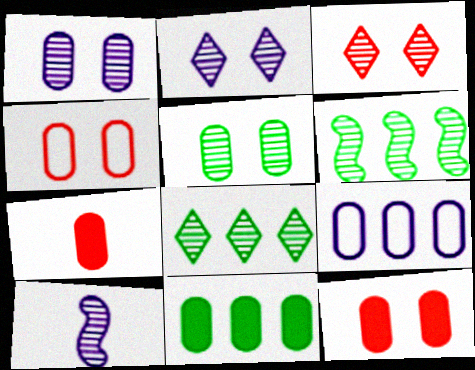[[5, 7, 9]]